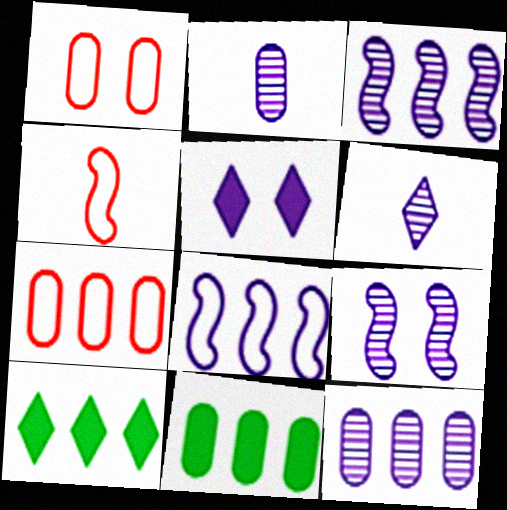[[1, 2, 11], 
[2, 5, 8], 
[3, 7, 10], 
[6, 9, 12], 
[7, 11, 12]]